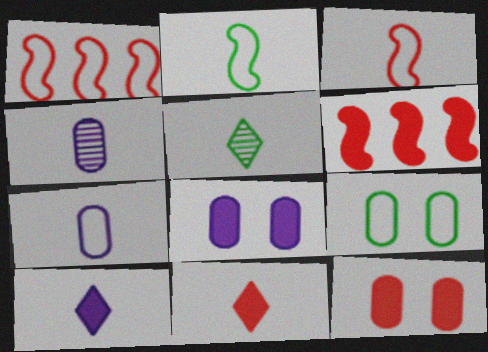[[1, 5, 8], 
[2, 4, 11], 
[6, 11, 12]]